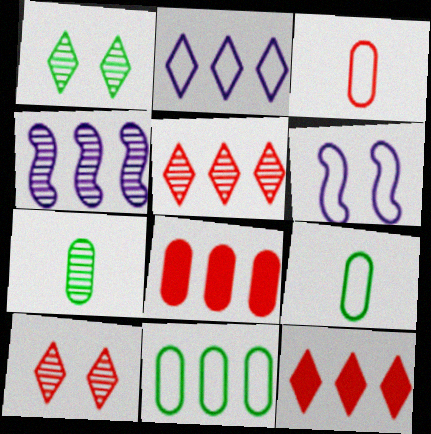[[4, 7, 10], 
[4, 11, 12], 
[6, 7, 12]]